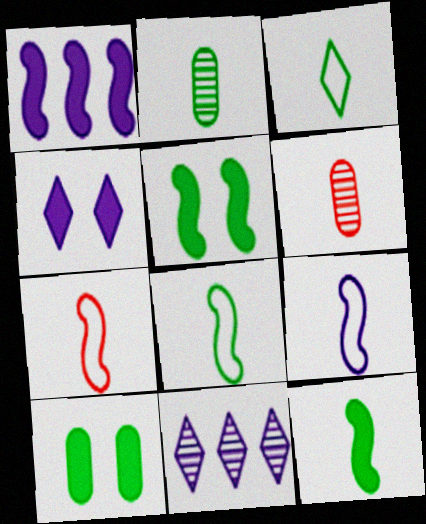[[2, 3, 12], 
[7, 8, 9], 
[7, 10, 11]]